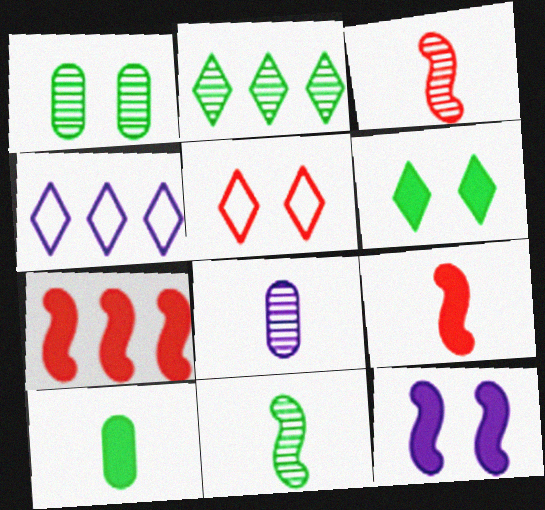[[1, 2, 11], 
[1, 4, 9], 
[1, 5, 12], 
[4, 8, 12]]